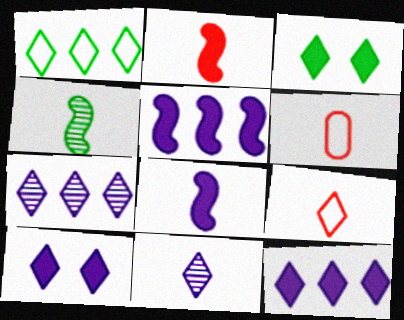[[3, 7, 9]]